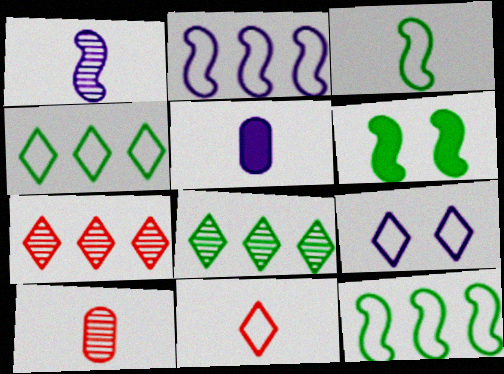[[4, 9, 11]]